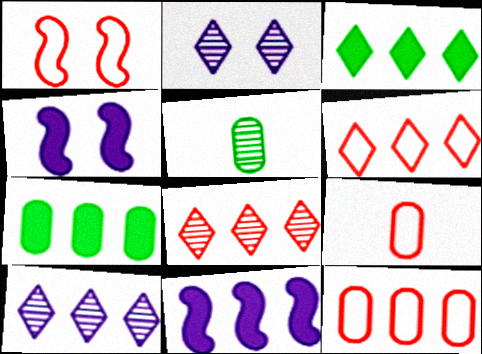[[1, 6, 9], 
[3, 6, 10], 
[4, 5, 6]]